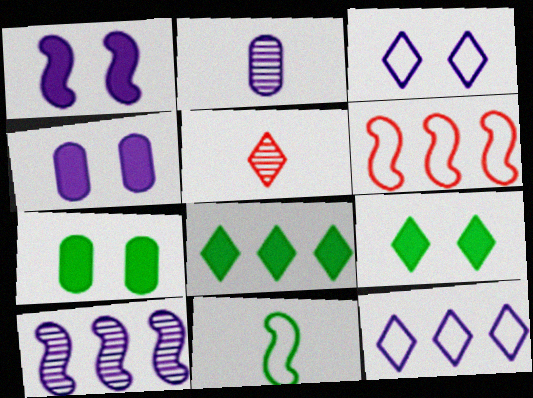[[1, 2, 12], 
[2, 6, 9], 
[3, 5, 8], 
[5, 9, 12]]